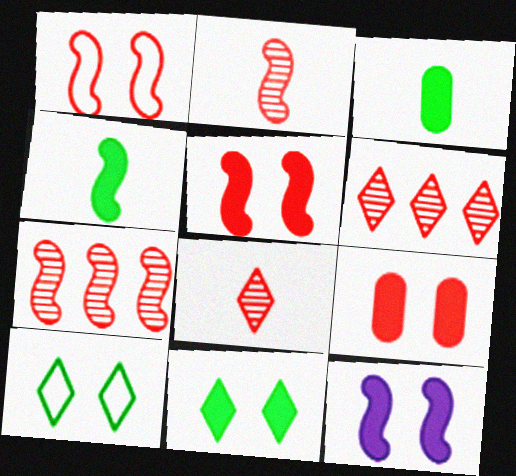[[9, 11, 12]]